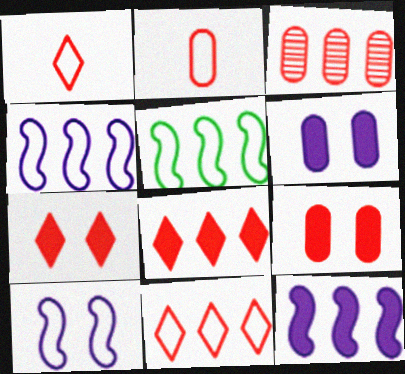[[2, 3, 9]]